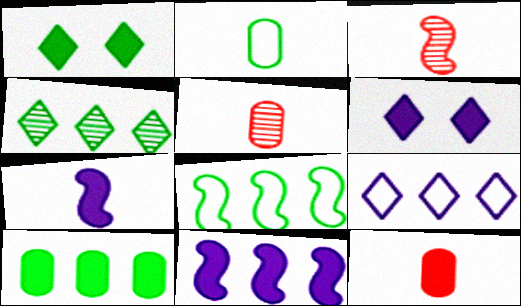[[1, 11, 12], 
[4, 8, 10], 
[5, 6, 8]]